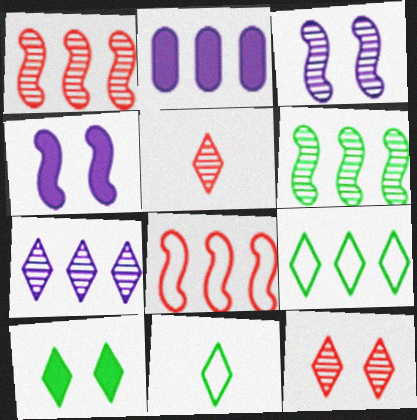[[1, 2, 9]]